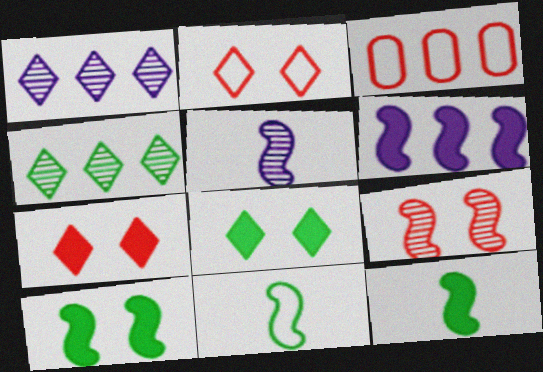[[3, 4, 6], 
[3, 5, 8], 
[6, 9, 11]]